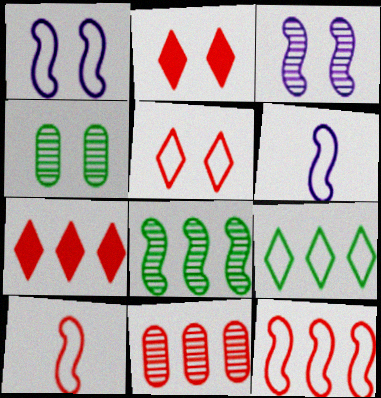[[1, 2, 4], 
[2, 10, 11], 
[4, 6, 7], 
[7, 11, 12]]